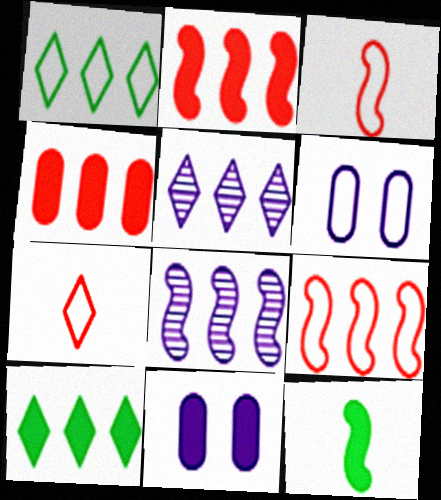[[1, 3, 6], 
[1, 4, 8]]